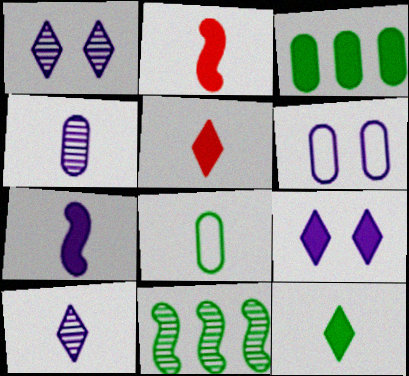[[2, 3, 9], 
[2, 8, 10], 
[5, 6, 11]]